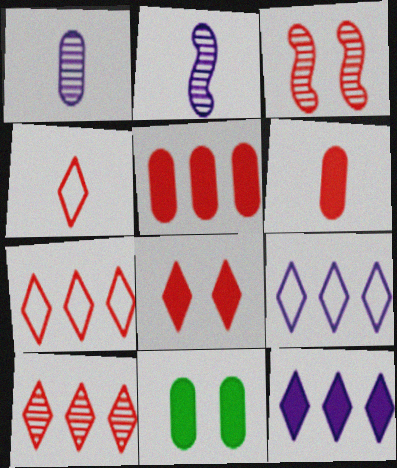[[2, 7, 11], 
[3, 4, 5], 
[3, 6, 7], 
[4, 8, 10]]